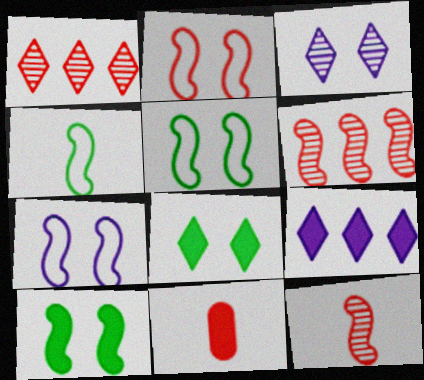[[1, 2, 11], 
[2, 5, 7], 
[9, 10, 11]]